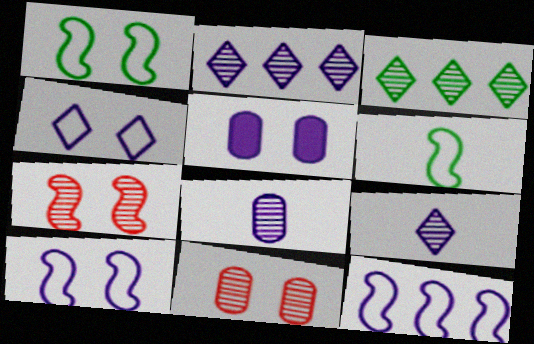[[3, 7, 8], 
[5, 9, 12]]